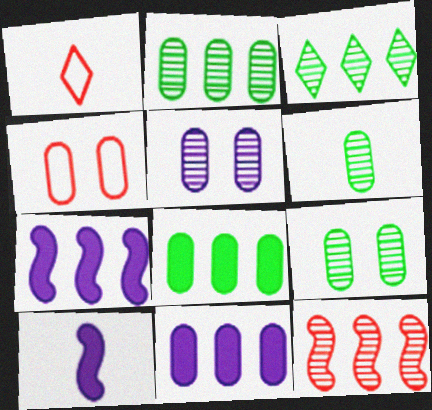[[1, 6, 10], 
[1, 7, 9], 
[2, 6, 9], 
[3, 4, 10], 
[4, 6, 11]]